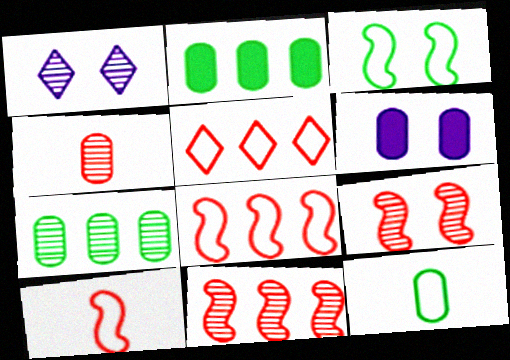[[1, 2, 10]]